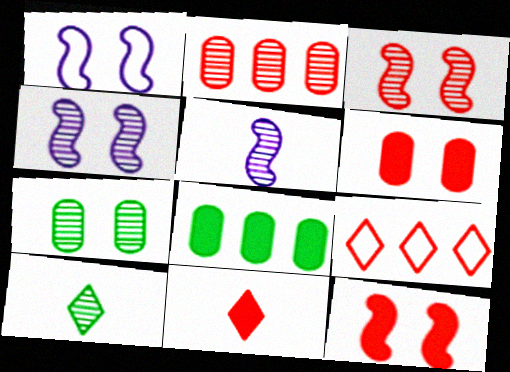[[2, 4, 10]]